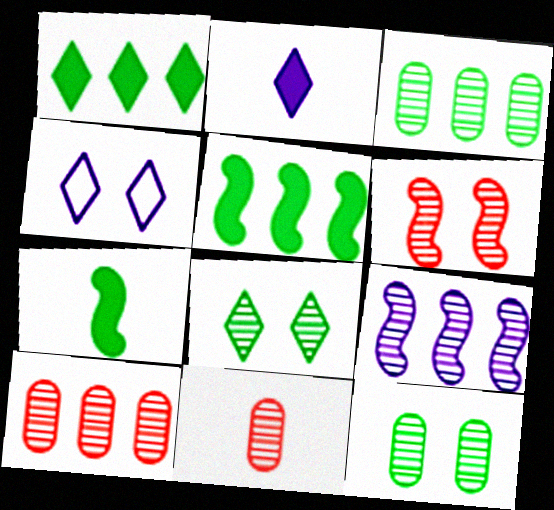[[4, 5, 11], 
[4, 7, 10], 
[8, 9, 11]]